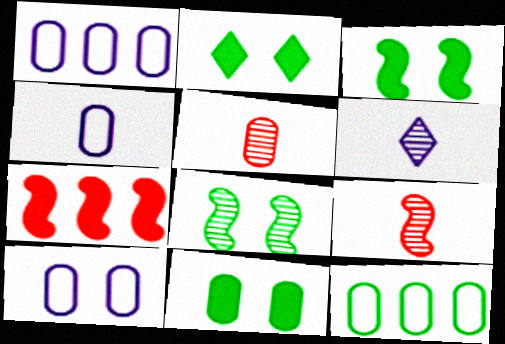[[1, 2, 9], 
[1, 4, 10], 
[1, 5, 11], 
[2, 3, 11]]